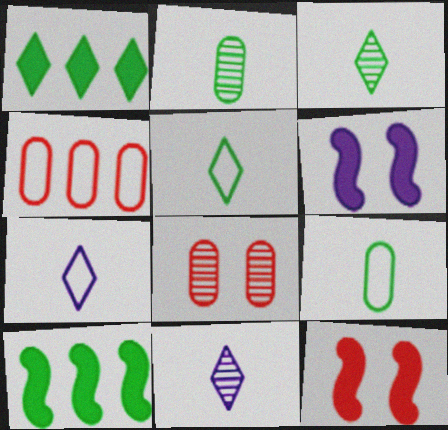[[3, 4, 6], 
[7, 8, 10]]